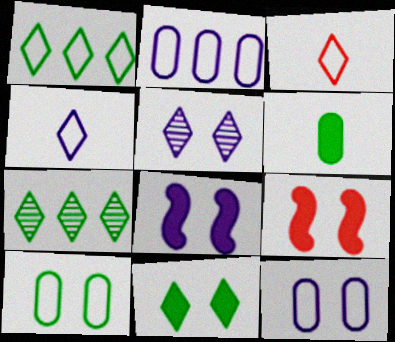[[5, 8, 12], 
[5, 9, 10]]